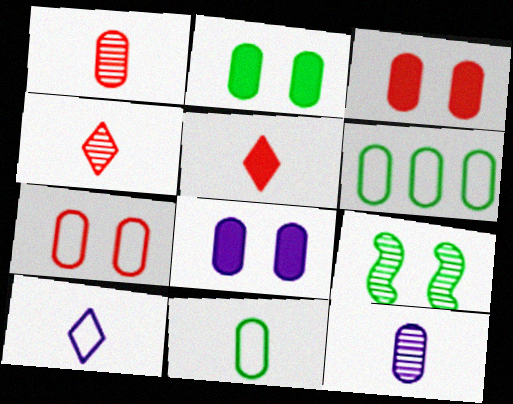[[1, 6, 8], 
[2, 3, 8], 
[3, 6, 12]]